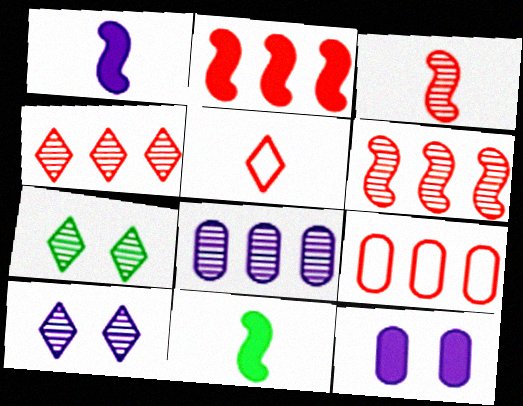[[1, 7, 9], 
[2, 4, 9], 
[3, 7, 8], 
[9, 10, 11]]